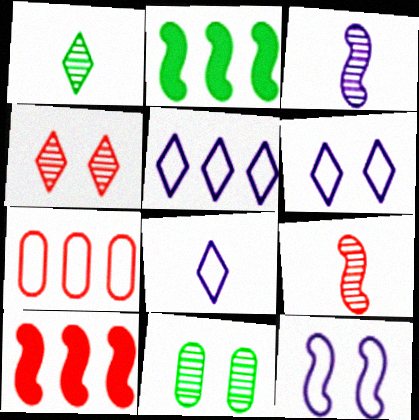[[2, 9, 12], 
[5, 6, 8], 
[8, 10, 11]]